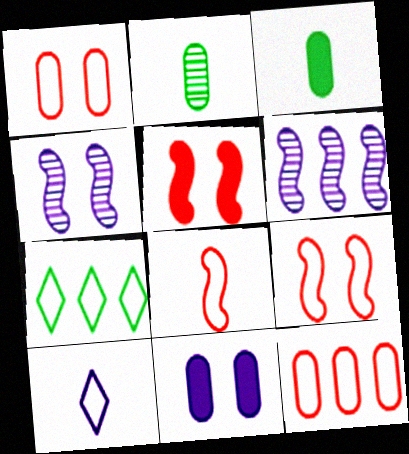[[2, 11, 12], 
[6, 10, 11]]